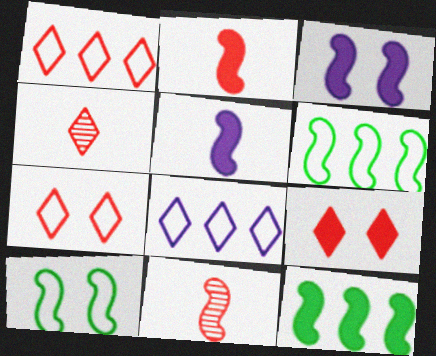[[1, 4, 9], 
[2, 3, 12], 
[3, 6, 11]]